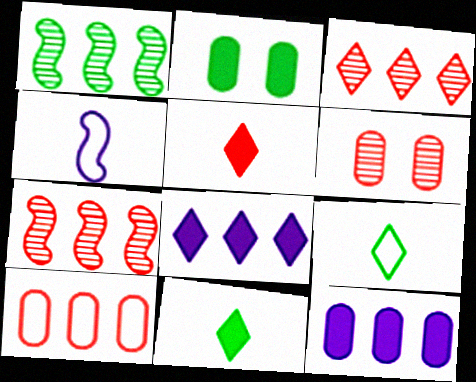[[1, 2, 9], 
[1, 8, 10], 
[2, 3, 4]]